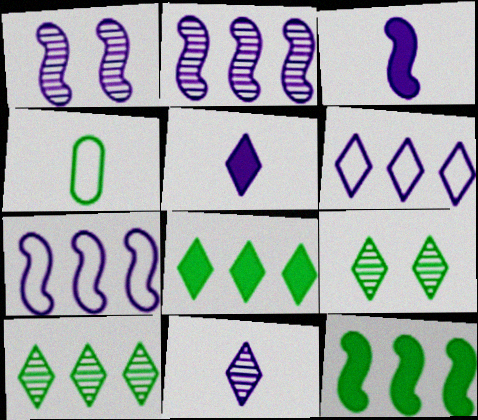[[1, 3, 7], 
[4, 9, 12]]